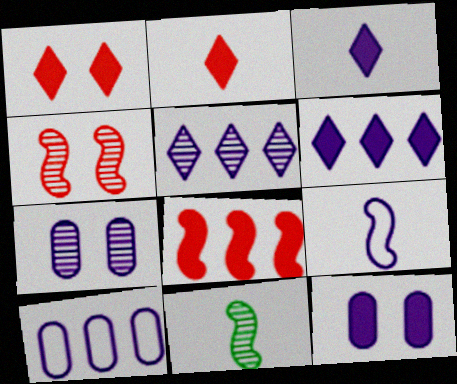[[1, 10, 11], 
[5, 9, 12], 
[6, 7, 9]]